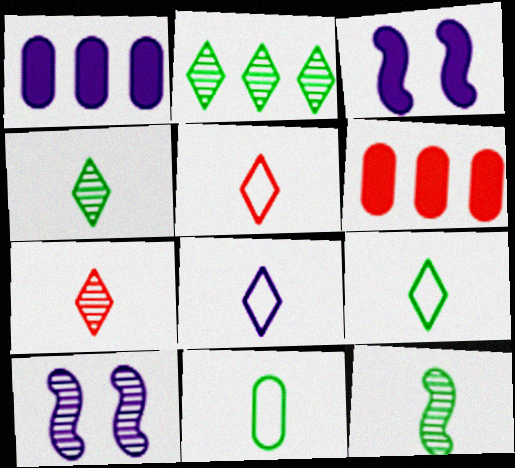[[1, 8, 10], 
[5, 8, 9], 
[6, 9, 10]]